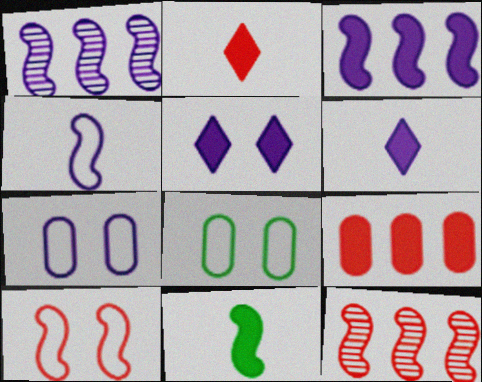[[1, 2, 8], 
[1, 6, 7], 
[1, 10, 11], 
[5, 9, 11], 
[6, 8, 12]]